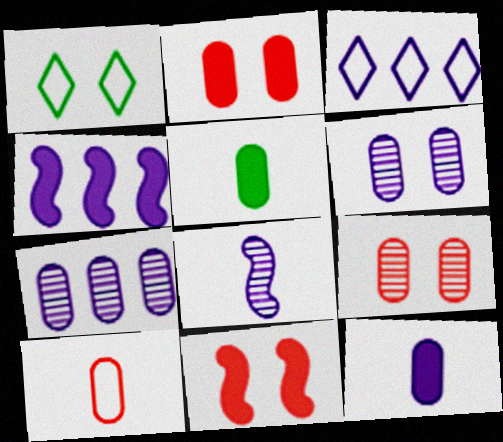[[1, 6, 11], 
[3, 4, 7]]